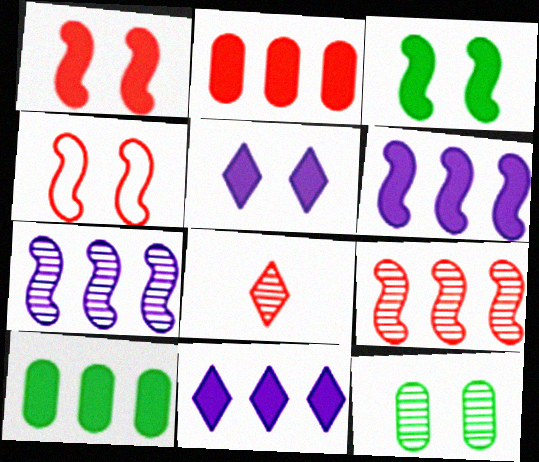[[2, 4, 8], 
[4, 5, 12], 
[7, 8, 12]]